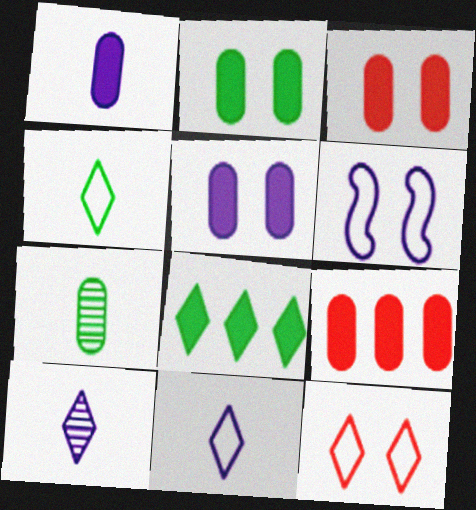[[1, 2, 9], 
[2, 3, 5], 
[8, 10, 12]]